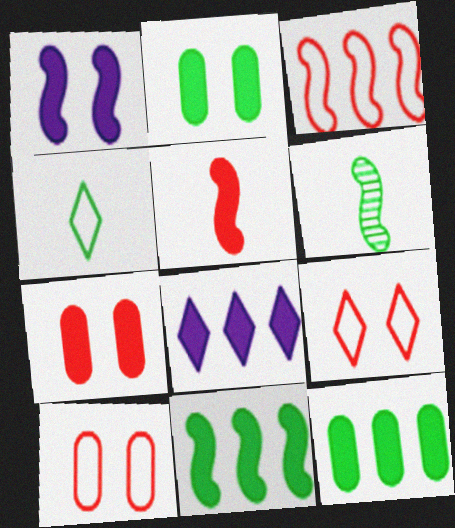[[1, 3, 6], 
[1, 5, 11], 
[2, 5, 8], 
[6, 8, 10]]